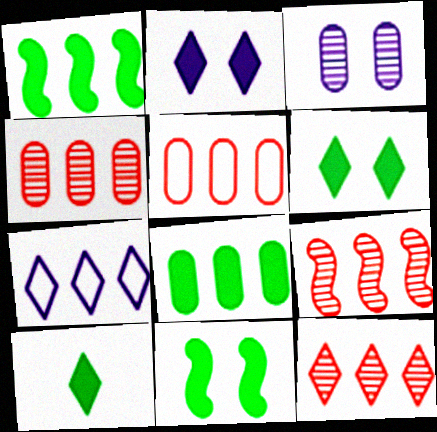[[1, 4, 7], 
[4, 9, 12], 
[7, 8, 9], 
[8, 10, 11]]